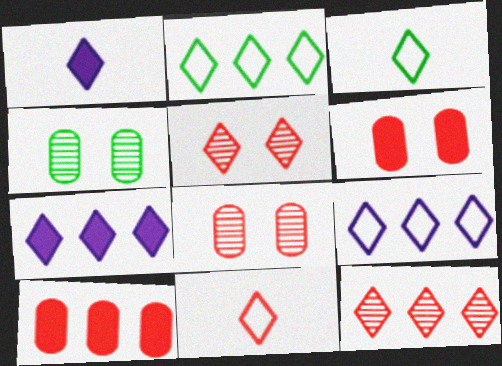[[1, 2, 5], 
[2, 7, 12], 
[3, 5, 7]]